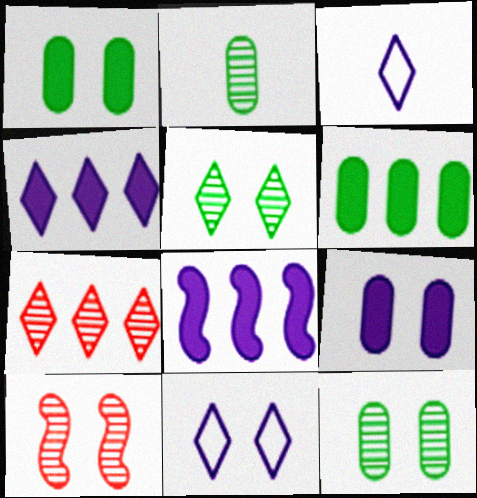[[1, 10, 11], 
[3, 6, 10]]